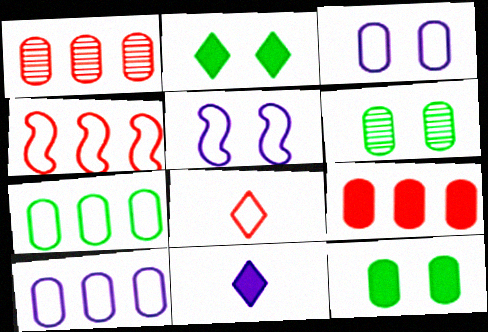[[4, 6, 11], 
[5, 7, 8]]